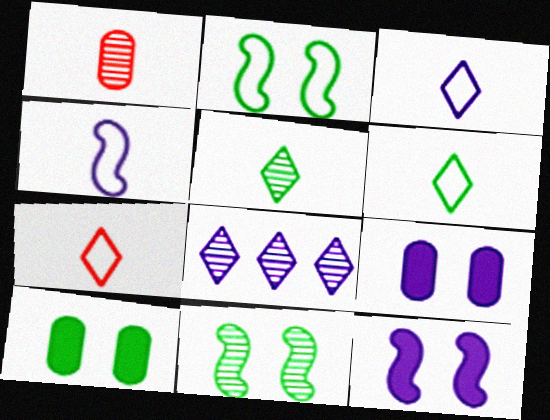[[1, 8, 11], 
[3, 6, 7], 
[4, 8, 9]]